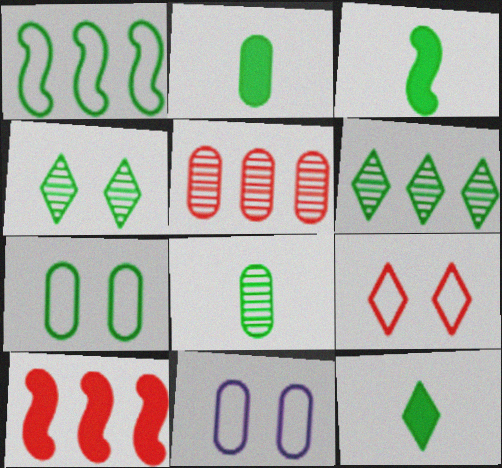[[1, 2, 4], 
[2, 3, 12], 
[2, 5, 11], 
[3, 6, 7]]